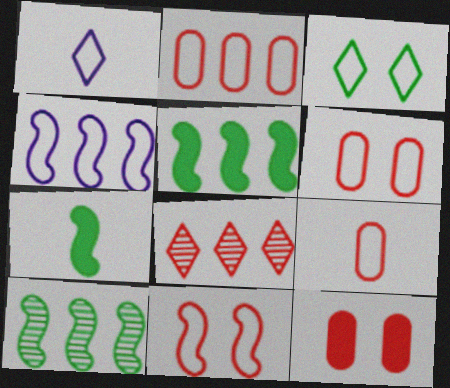[[1, 10, 12], 
[2, 6, 9], 
[3, 4, 9]]